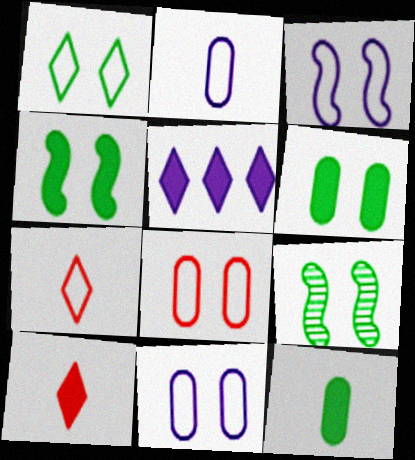[[1, 3, 8], 
[1, 6, 9]]